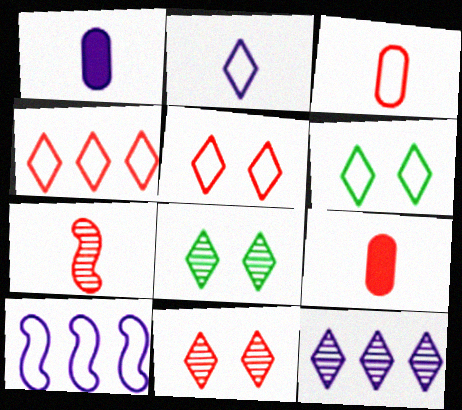[[2, 4, 6], 
[3, 6, 10], 
[8, 9, 10]]